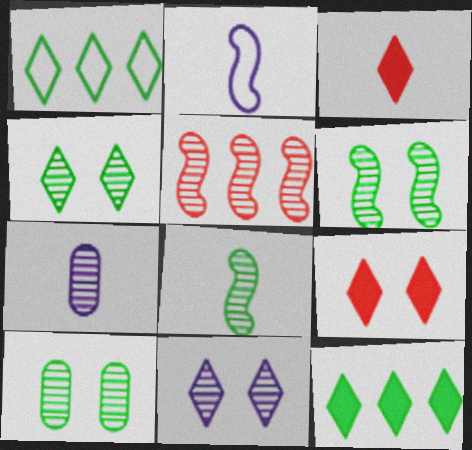[[1, 3, 11], 
[4, 5, 7], 
[4, 6, 10]]